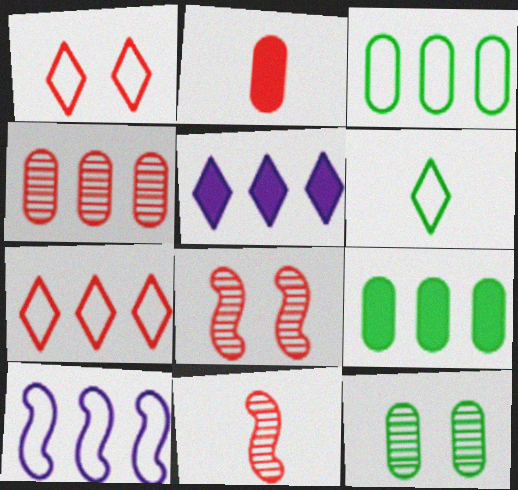[[2, 7, 8], 
[3, 7, 10]]